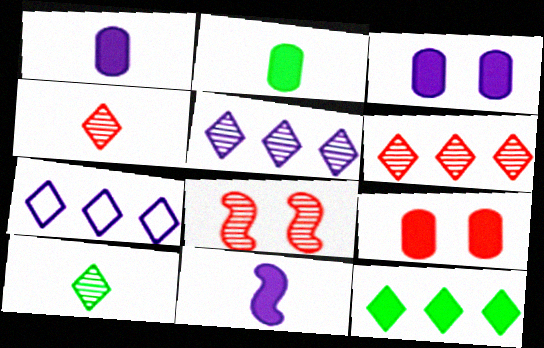[[2, 7, 8], 
[6, 7, 12], 
[9, 11, 12]]